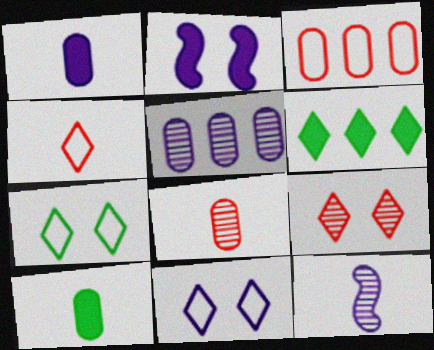[[4, 10, 12]]